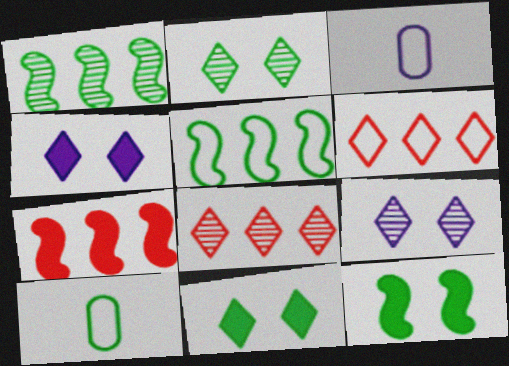[[1, 10, 11], 
[2, 3, 7], 
[3, 8, 12], 
[7, 9, 10]]